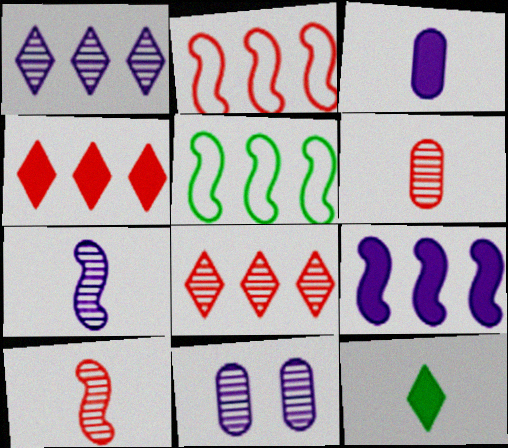[[1, 7, 11], 
[2, 11, 12]]